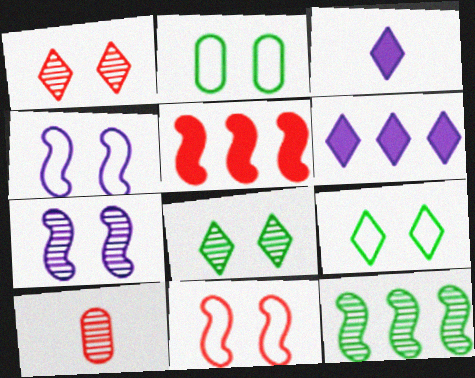[]